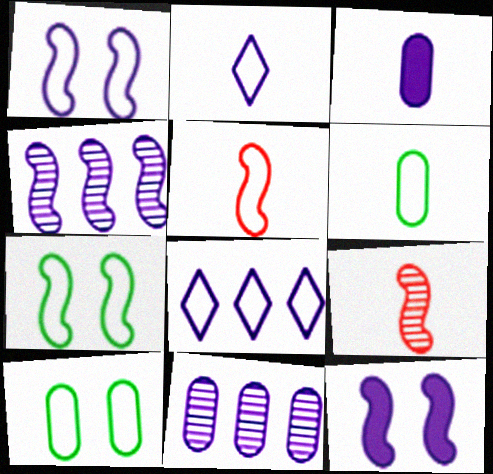[[2, 5, 6], 
[2, 11, 12], 
[5, 8, 10]]